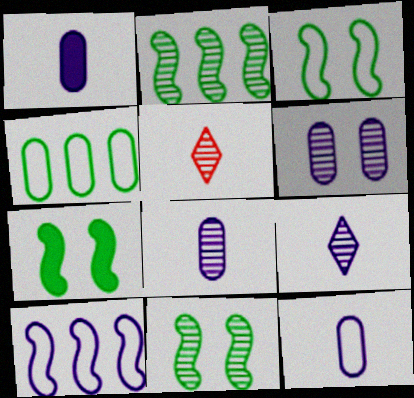[[1, 8, 12], 
[2, 5, 6], 
[3, 7, 11]]